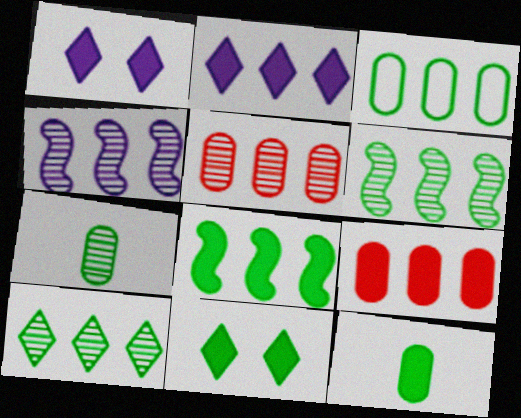[[2, 8, 9], 
[3, 8, 10], 
[4, 5, 10], 
[8, 11, 12]]